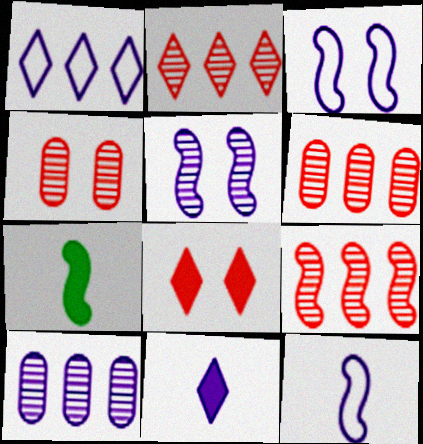[[1, 4, 7], 
[2, 6, 9], 
[3, 7, 9], 
[3, 10, 11]]